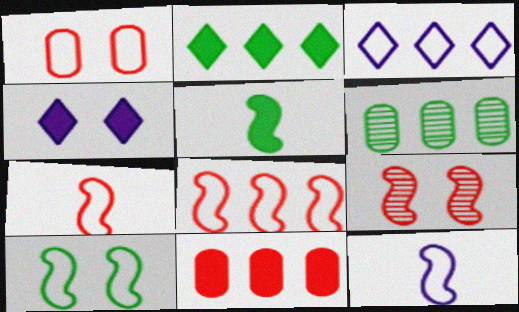[[4, 5, 11], 
[4, 6, 7], 
[8, 10, 12]]